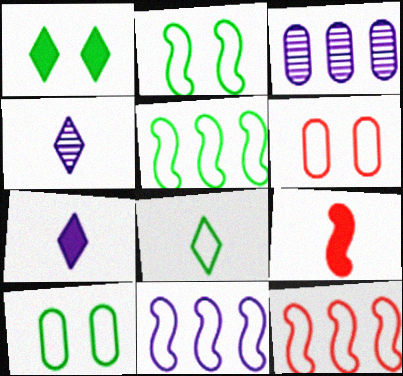[[5, 8, 10], 
[5, 11, 12], 
[6, 8, 11]]